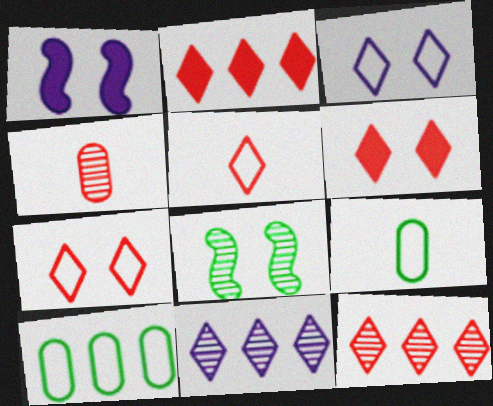[[1, 9, 12], 
[4, 8, 11], 
[5, 6, 12]]